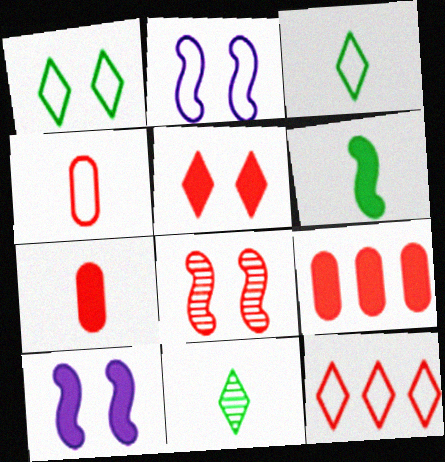[[2, 9, 11], 
[7, 8, 12]]